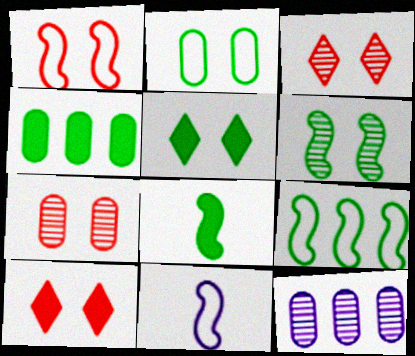[[1, 7, 10], 
[1, 9, 11], 
[2, 5, 6], 
[3, 4, 11], 
[4, 5, 8], 
[6, 8, 9]]